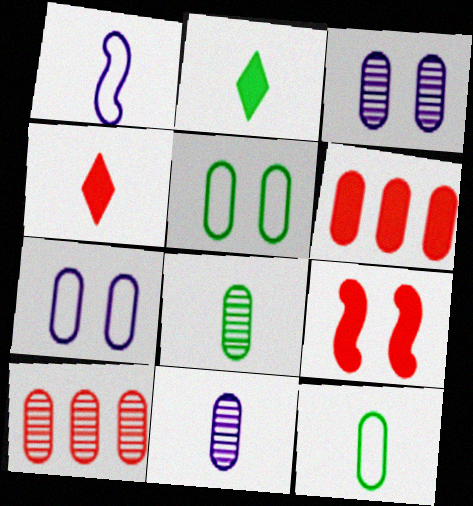[[1, 4, 8], 
[3, 6, 12], 
[3, 8, 10], 
[4, 6, 9], 
[5, 6, 11], 
[6, 7, 8]]